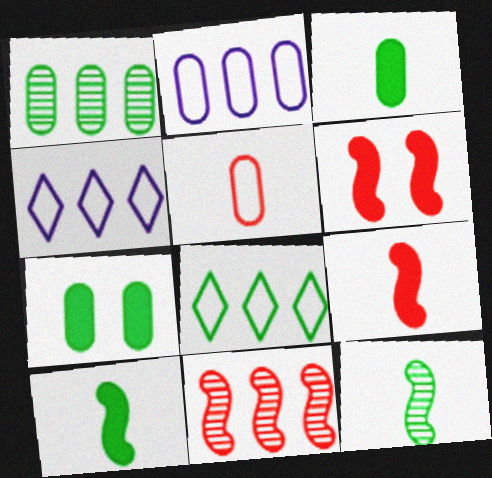[[7, 8, 12]]